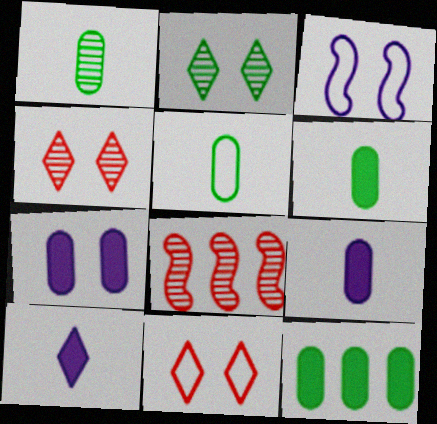[[1, 5, 6]]